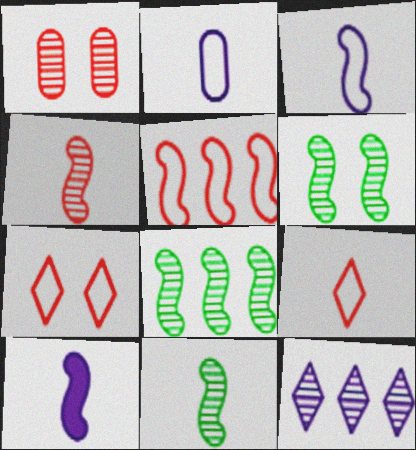[[1, 11, 12], 
[5, 6, 10], 
[6, 8, 11]]